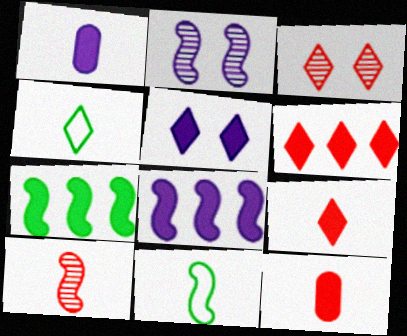[[1, 4, 10], 
[1, 5, 8], 
[5, 7, 12]]